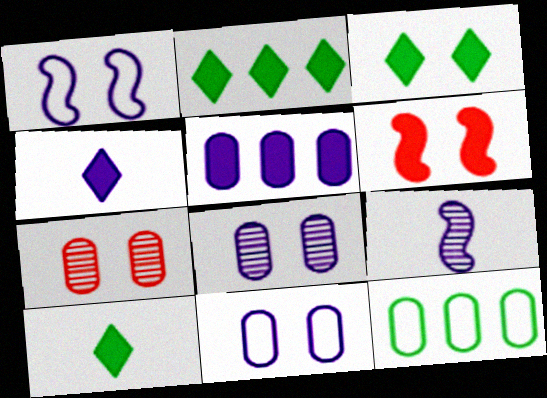[[1, 3, 7], 
[2, 3, 10], 
[5, 6, 10]]